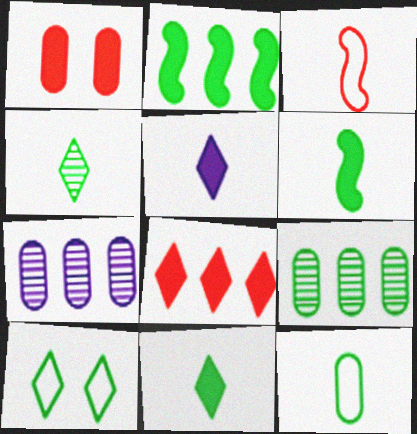[[1, 2, 5], 
[1, 7, 12], 
[4, 6, 12], 
[6, 9, 10]]